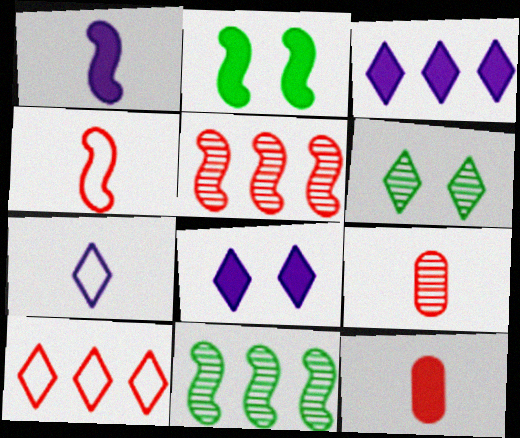[[2, 3, 12]]